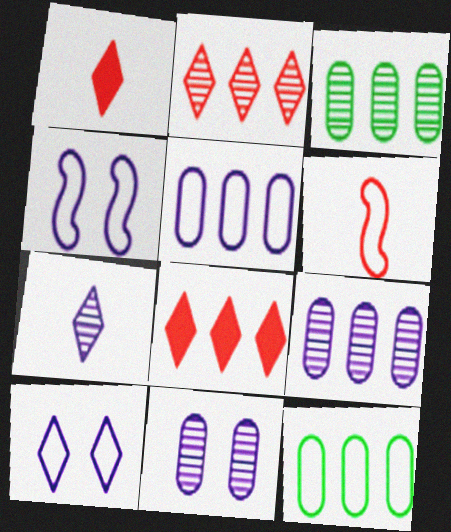[[1, 3, 4], 
[6, 10, 12]]